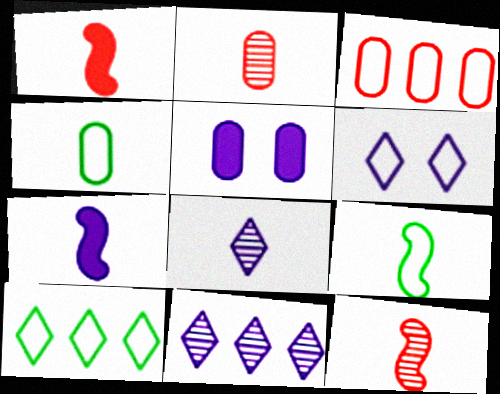[[1, 4, 8], 
[3, 6, 9], 
[5, 10, 12], 
[7, 9, 12]]